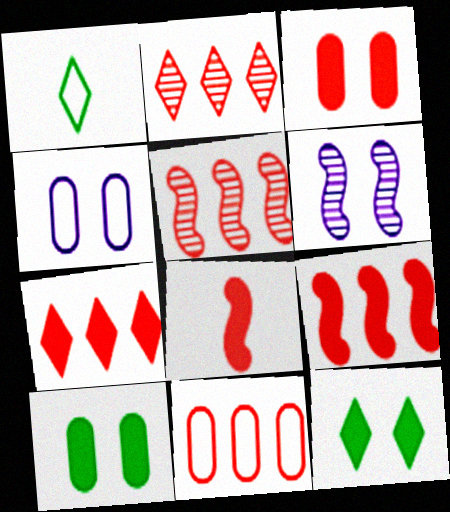[[2, 9, 11], 
[3, 7, 8], 
[5, 7, 11]]